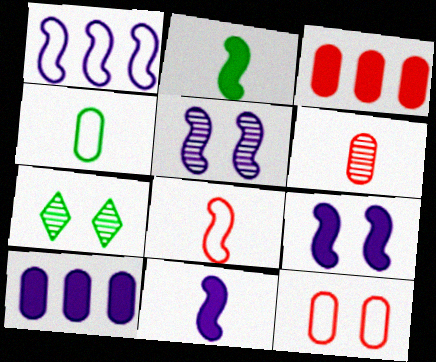[[1, 5, 11], 
[3, 6, 12], 
[7, 8, 10], 
[7, 9, 12]]